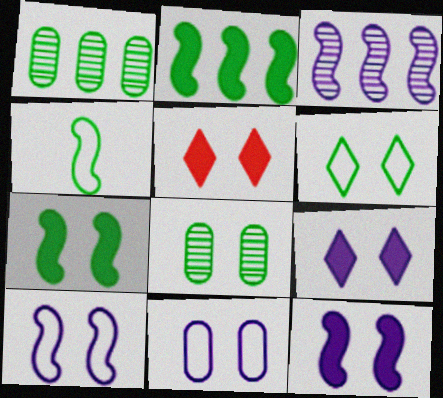[[5, 8, 10], 
[6, 7, 8]]